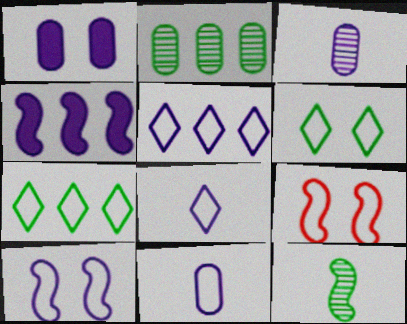[[4, 9, 12], 
[5, 10, 11], 
[7, 9, 11]]